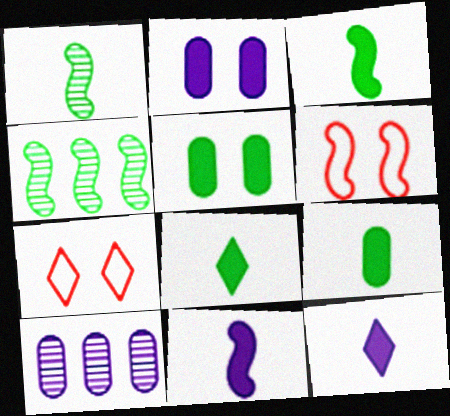[[3, 7, 10], 
[3, 8, 9], 
[4, 6, 11], 
[6, 8, 10]]